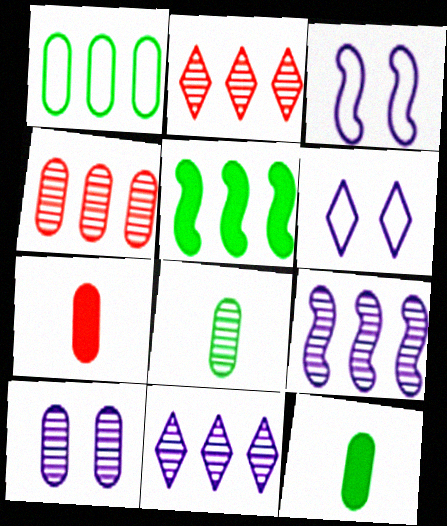[[1, 7, 10], 
[2, 3, 12], 
[4, 8, 10]]